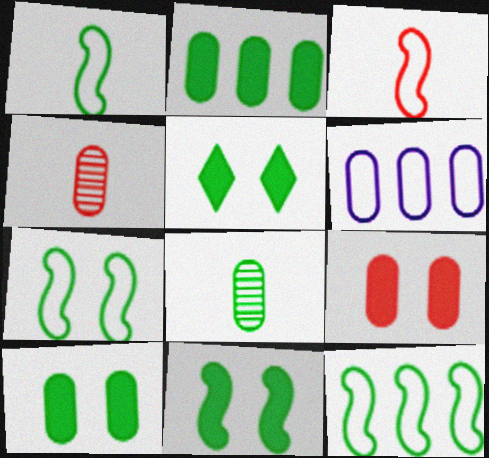[[1, 7, 12], 
[4, 6, 10], 
[5, 8, 12], 
[5, 10, 11], 
[6, 8, 9]]